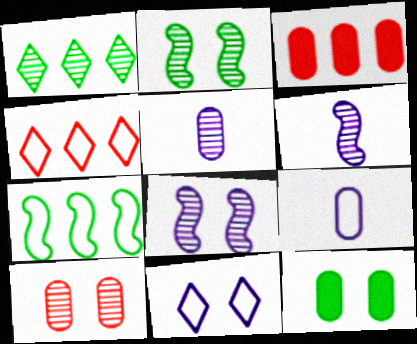[[1, 6, 10], 
[4, 6, 12]]